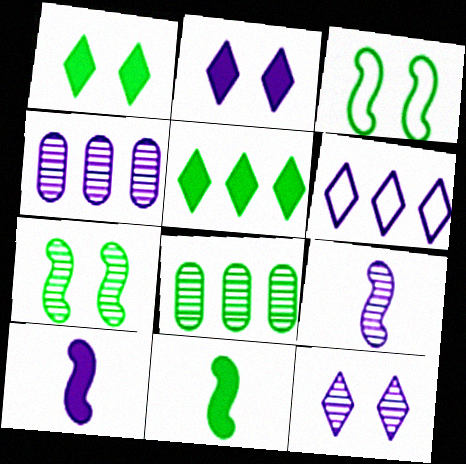[[4, 9, 12]]